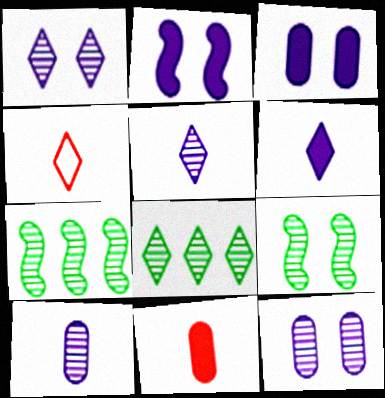[[3, 4, 7]]